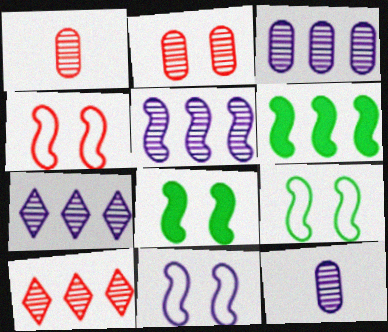[[3, 5, 7], 
[4, 9, 11]]